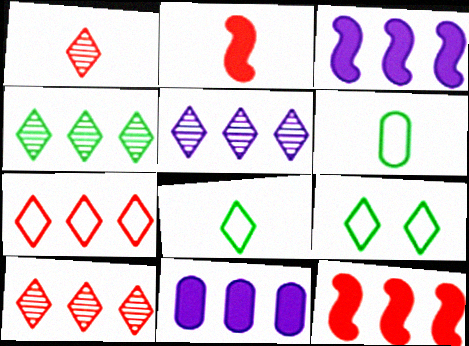[[4, 5, 10]]